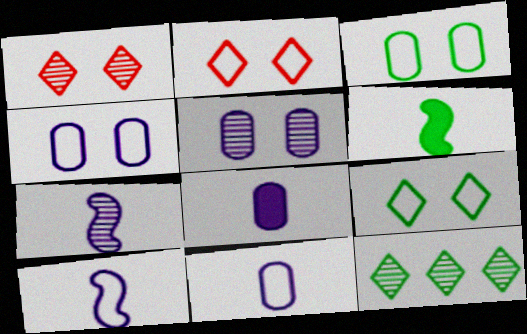[[3, 6, 12]]